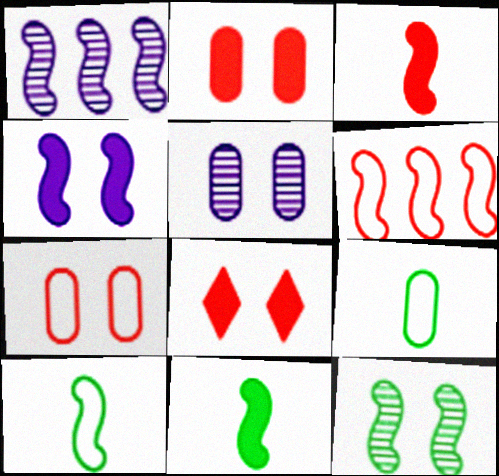[[1, 8, 9]]